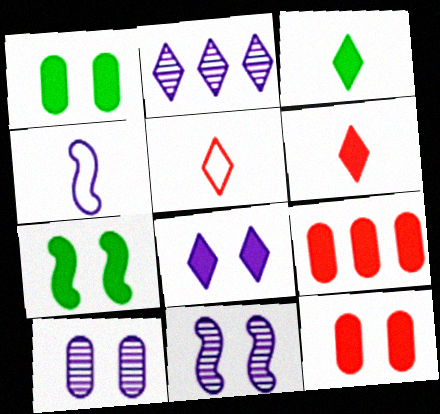[[7, 8, 12]]